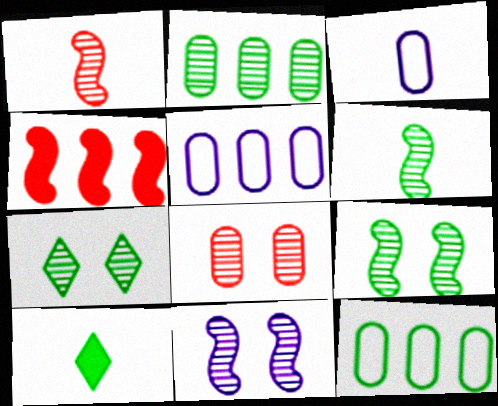[[1, 3, 10], 
[2, 6, 7], 
[3, 4, 7], 
[7, 8, 11], 
[9, 10, 12]]